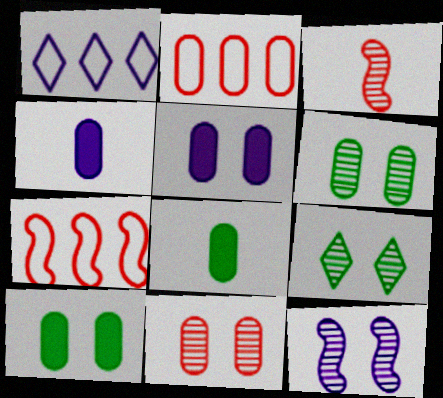[[1, 3, 10], 
[1, 4, 12], 
[2, 4, 6], 
[4, 7, 9], 
[9, 11, 12]]